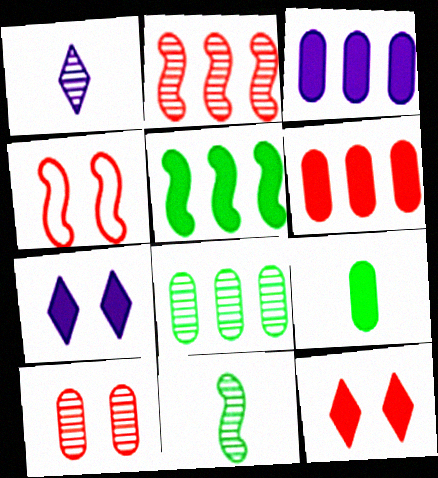[[4, 10, 12]]